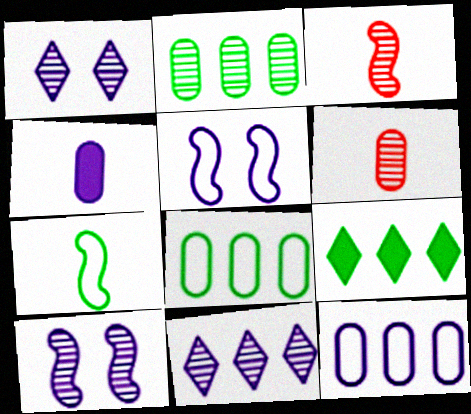[[1, 2, 3], 
[4, 5, 11], 
[5, 6, 9]]